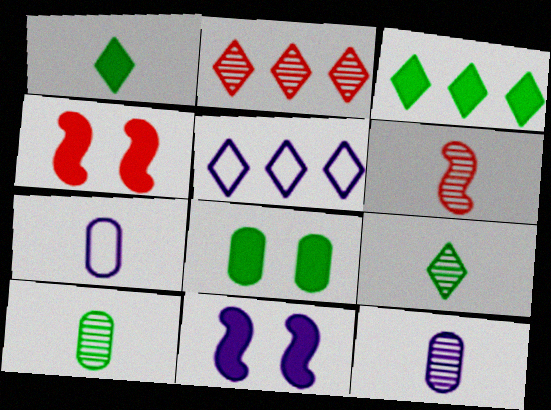[[1, 6, 7], 
[2, 3, 5], 
[4, 5, 10], 
[5, 6, 8], 
[5, 11, 12], 
[6, 9, 12]]